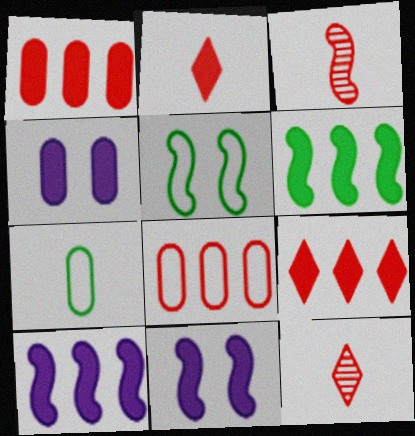[[2, 4, 6], 
[3, 5, 10]]